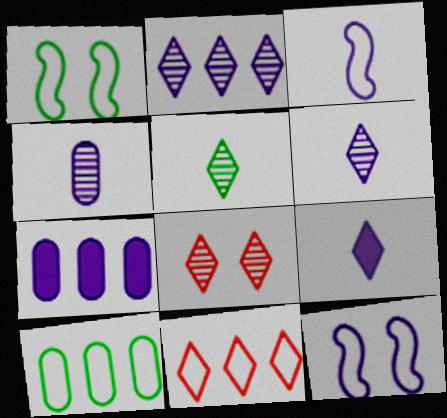[[2, 5, 8], 
[3, 4, 9], 
[6, 7, 12]]